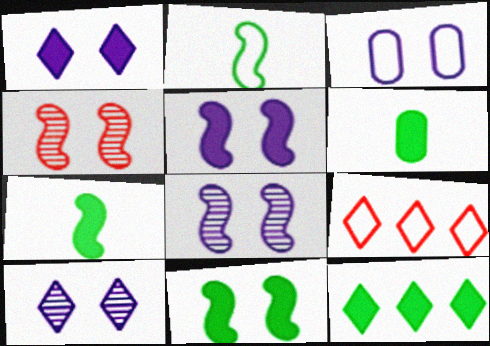[[1, 3, 8], 
[2, 3, 9], 
[3, 5, 10], 
[6, 8, 9], 
[6, 11, 12]]